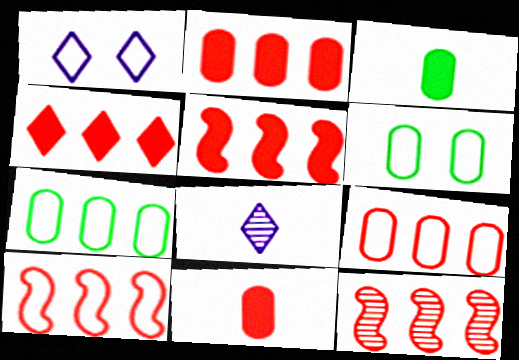[[1, 3, 12], 
[2, 4, 5], 
[4, 9, 12], 
[5, 6, 8], 
[5, 10, 12]]